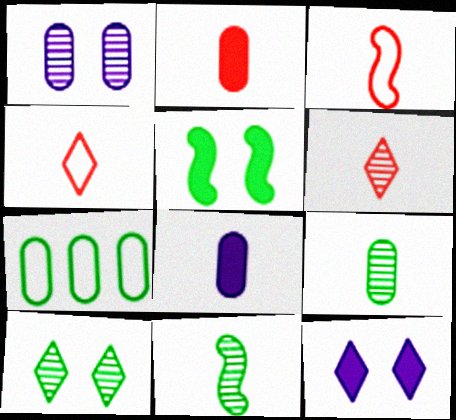[[1, 2, 7], 
[2, 3, 6], 
[4, 8, 11]]